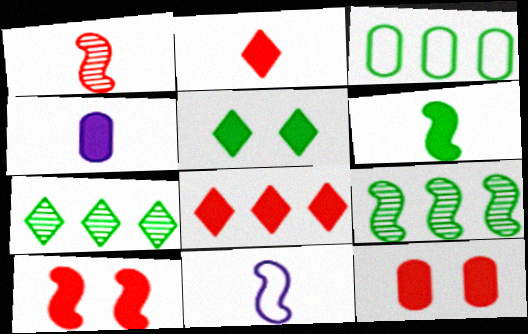[[1, 6, 11], 
[2, 4, 6], 
[7, 11, 12], 
[9, 10, 11]]